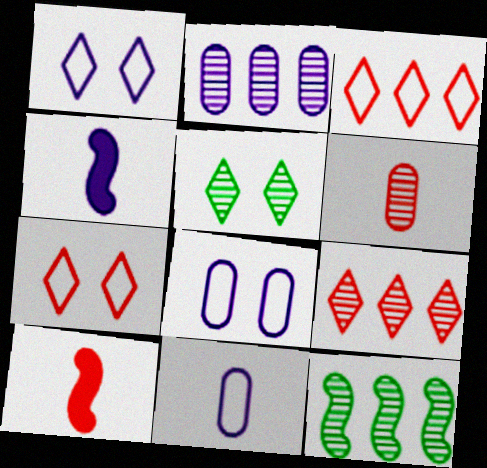[[1, 2, 4], 
[2, 9, 12]]